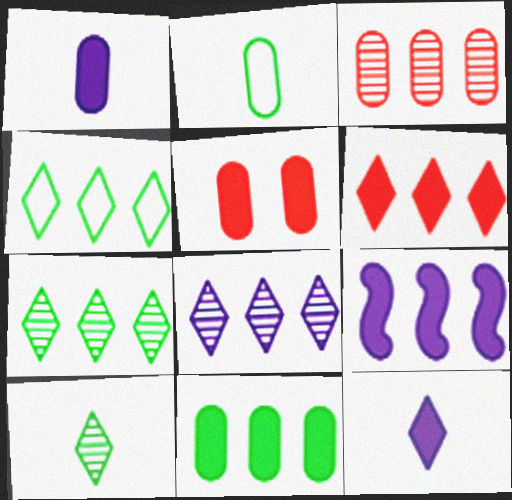[[1, 5, 11], 
[3, 4, 9], 
[4, 6, 8], 
[6, 9, 11]]